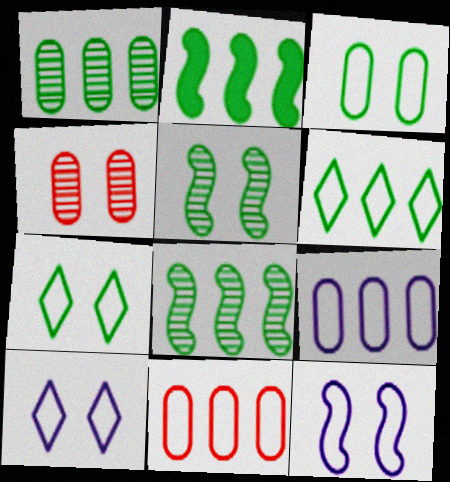[[1, 2, 6]]